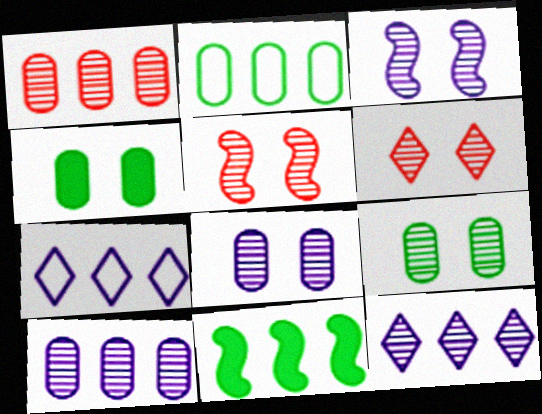[[1, 7, 11], 
[3, 6, 9]]